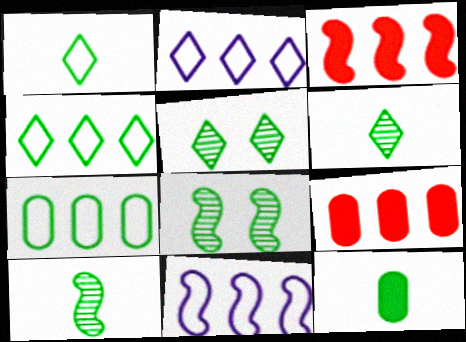[[1, 10, 12], 
[4, 8, 12]]